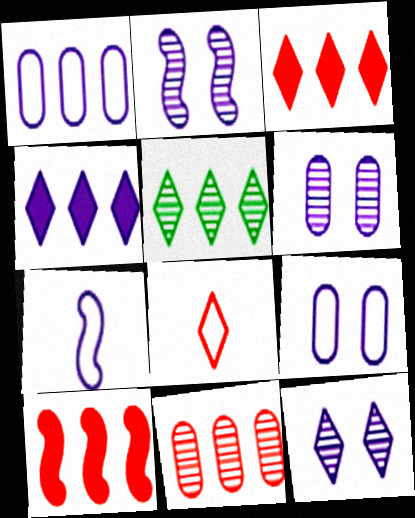[[1, 5, 10], 
[2, 6, 12], 
[4, 6, 7]]